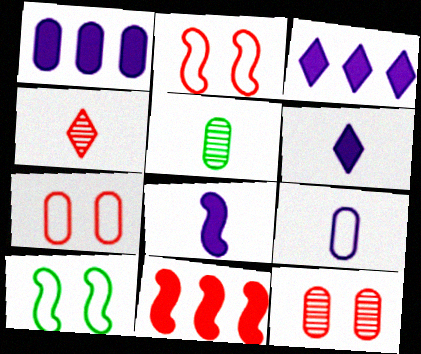[[1, 4, 10], 
[1, 5, 7], 
[2, 3, 5], 
[4, 7, 11]]